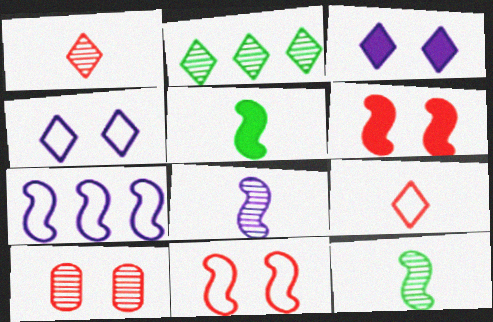[[2, 3, 9], 
[2, 8, 10], 
[6, 7, 12]]